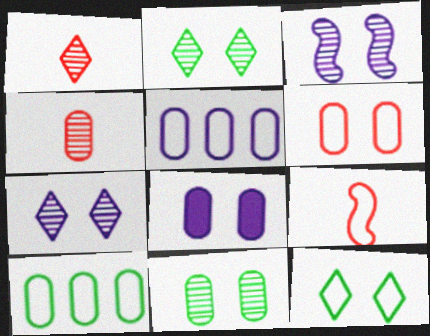[[4, 8, 10], 
[5, 9, 12], 
[6, 8, 11]]